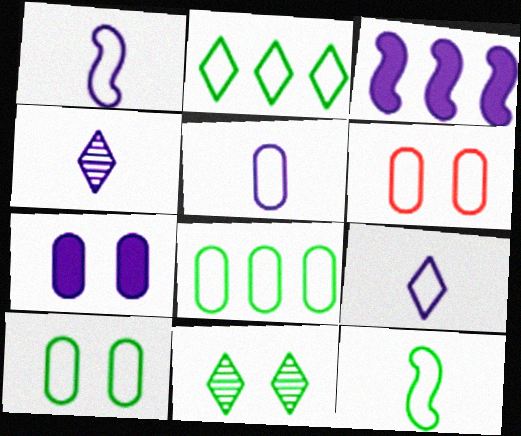[[1, 2, 6], 
[1, 5, 9], 
[2, 10, 12], 
[5, 6, 8]]